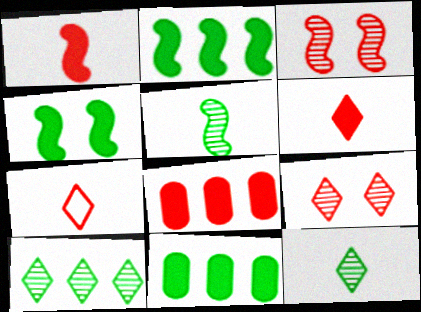[[3, 7, 8]]